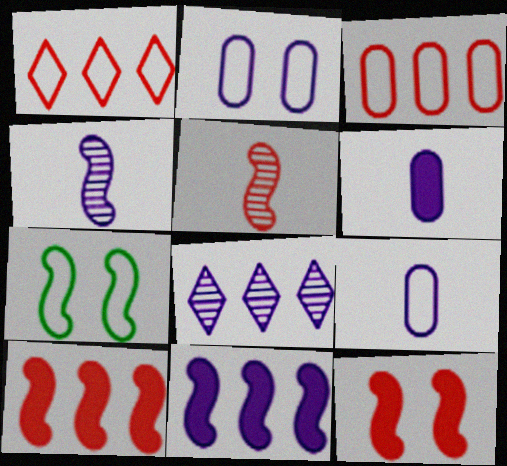[[1, 7, 9], 
[4, 7, 10], 
[5, 7, 11]]